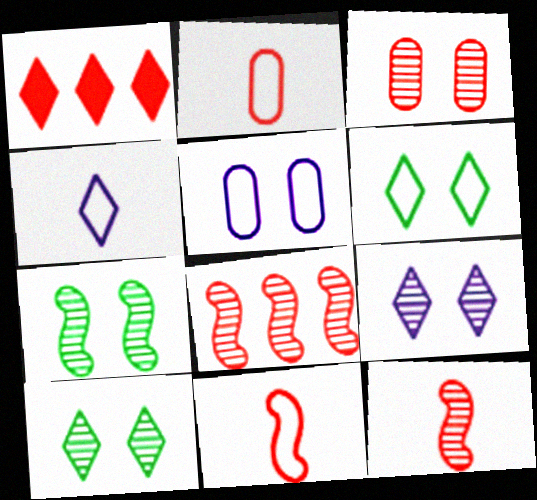[[1, 3, 11], 
[1, 4, 10], 
[3, 7, 9]]